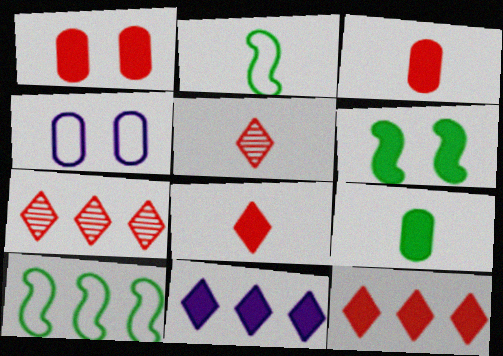[[3, 6, 11]]